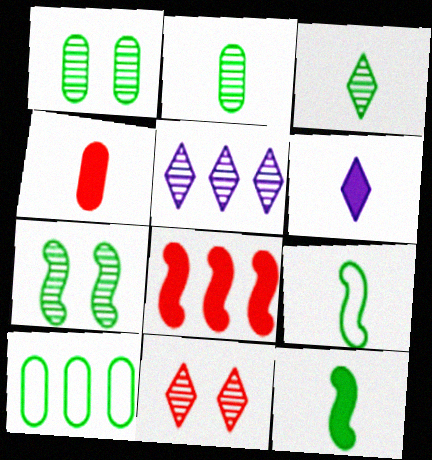[[3, 5, 11], 
[4, 6, 12], 
[5, 8, 10]]